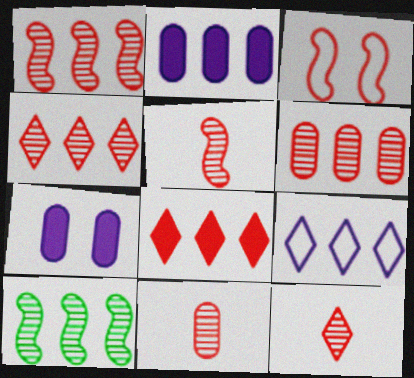[[1, 4, 6], 
[3, 8, 11], 
[5, 11, 12]]